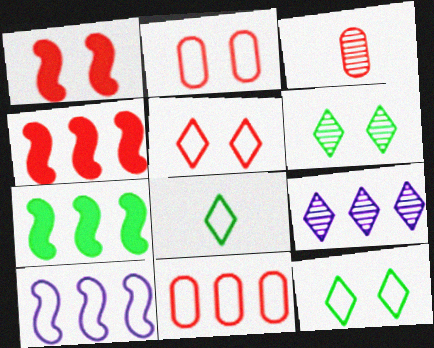[[2, 8, 10], 
[3, 4, 5], 
[7, 9, 11]]